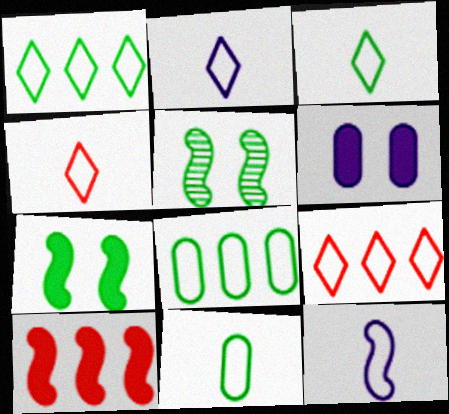[[2, 3, 4], 
[4, 11, 12], 
[5, 10, 12]]